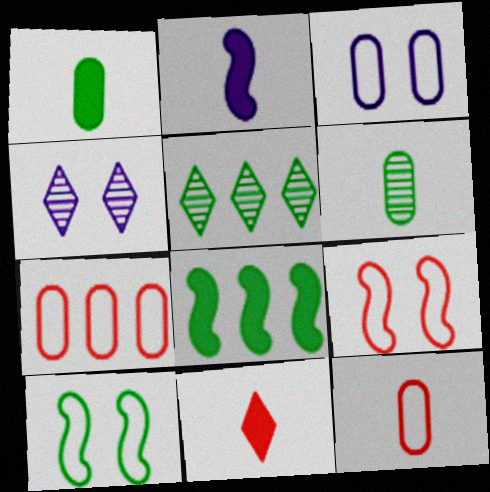[[1, 2, 11], 
[1, 5, 10], 
[4, 8, 12]]